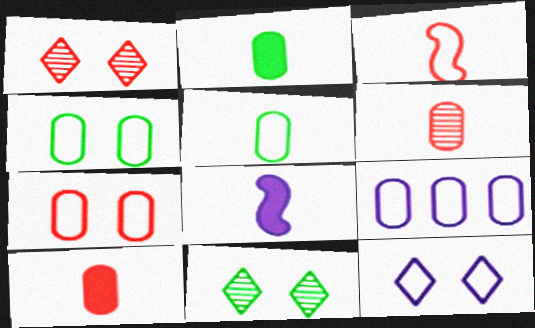[[5, 7, 9]]